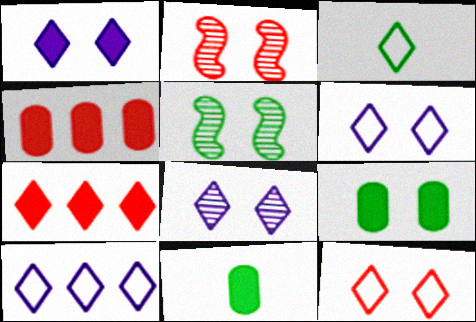[[1, 6, 8], 
[2, 6, 9], 
[2, 10, 11], 
[3, 7, 8], 
[3, 10, 12]]